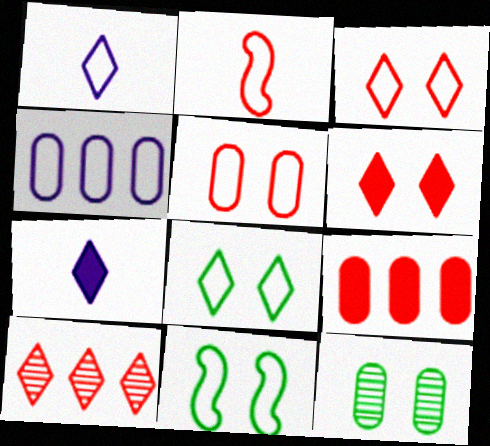[[2, 4, 8], 
[7, 8, 10]]